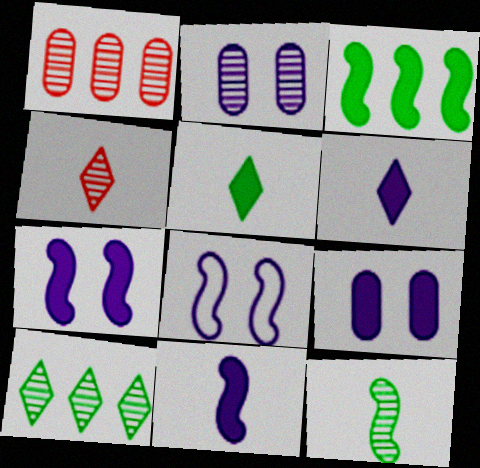[[1, 5, 8]]